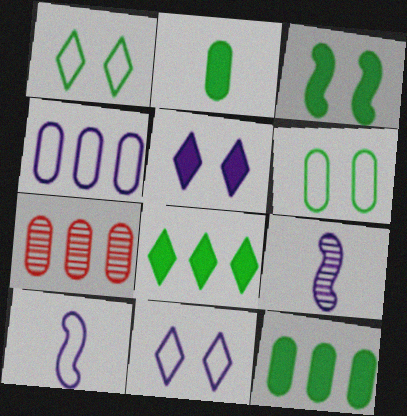[[2, 3, 8], 
[4, 5, 9], 
[4, 7, 12], 
[4, 10, 11]]